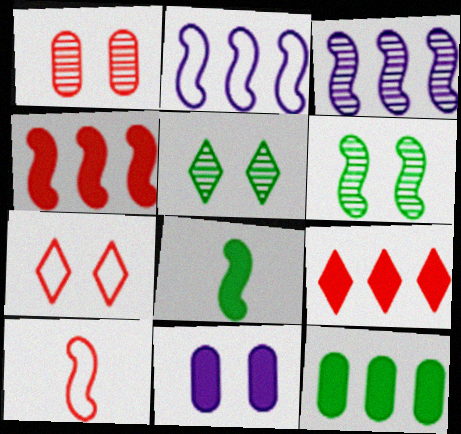[[1, 9, 10], 
[6, 7, 11], 
[8, 9, 11]]